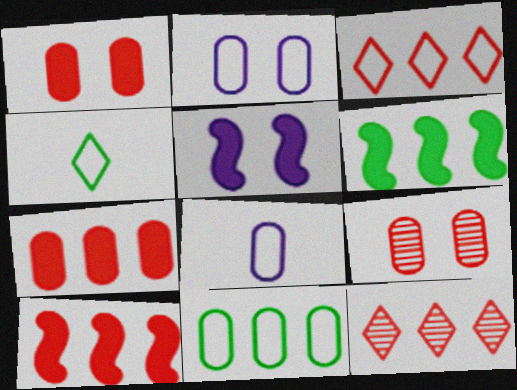[]